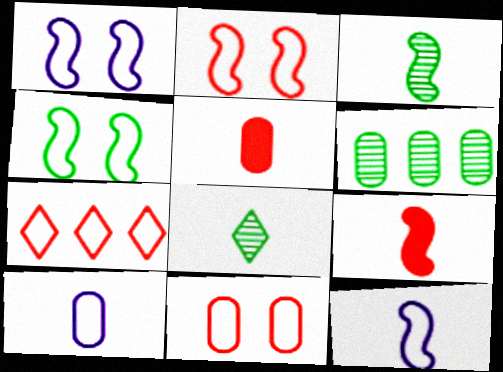[[1, 2, 4], 
[3, 9, 12], 
[4, 7, 10], 
[5, 8, 12], 
[8, 9, 10]]